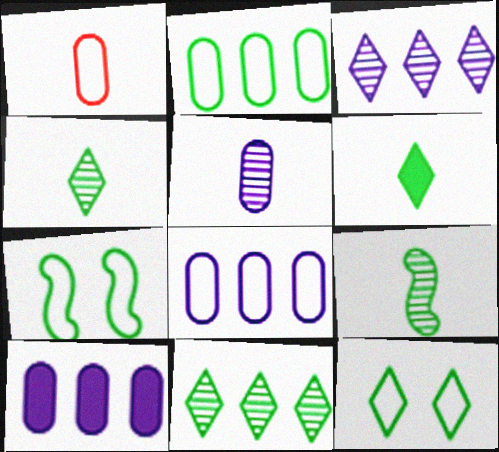[[6, 11, 12]]